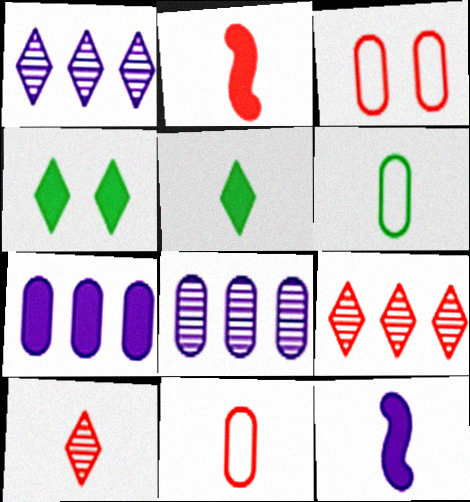[[2, 3, 9], 
[2, 4, 7], 
[2, 10, 11], 
[6, 10, 12]]